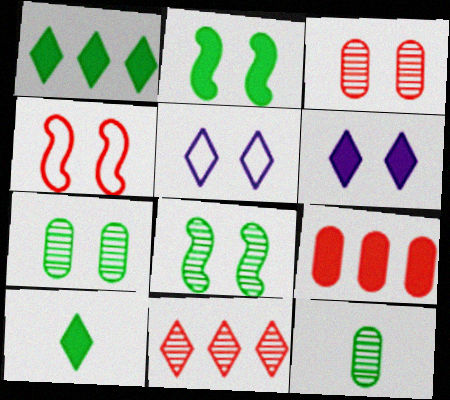[[2, 3, 5], 
[4, 6, 7], 
[5, 10, 11]]